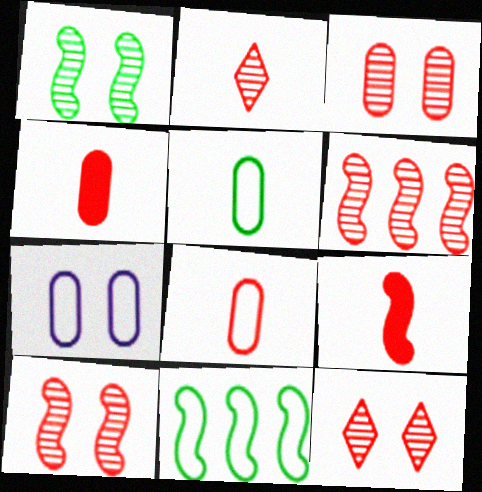[[2, 3, 6], 
[2, 8, 9], 
[3, 10, 12]]